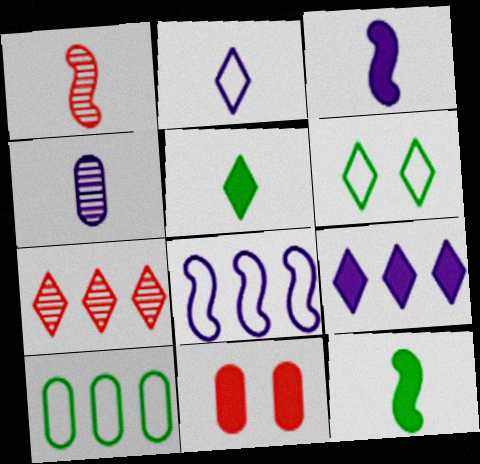[[2, 3, 4], 
[4, 10, 11], 
[9, 11, 12]]